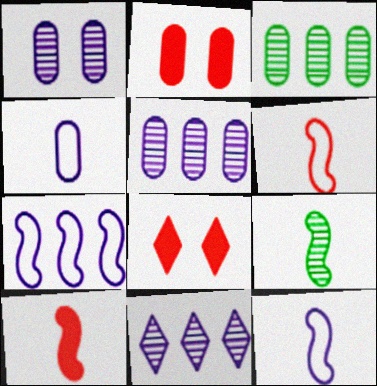[[2, 3, 4], 
[3, 8, 12], 
[9, 10, 12]]